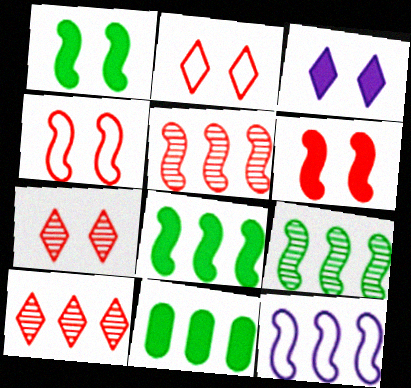[[5, 8, 12], 
[10, 11, 12]]